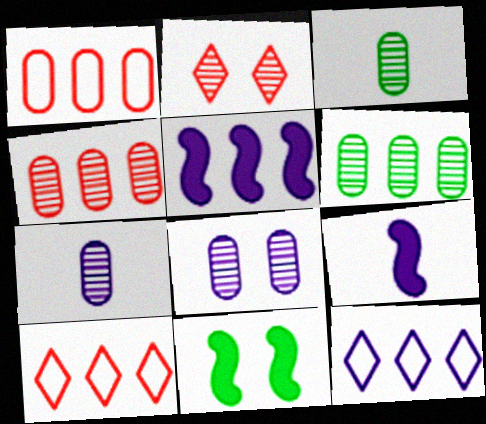[[3, 4, 8], 
[5, 6, 10], 
[7, 10, 11], 
[8, 9, 12]]